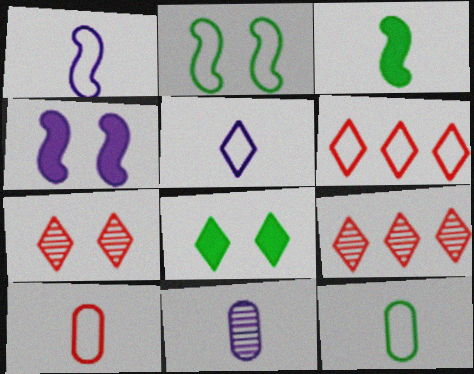[[4, 9, 12], 
[5, 8, 9]]